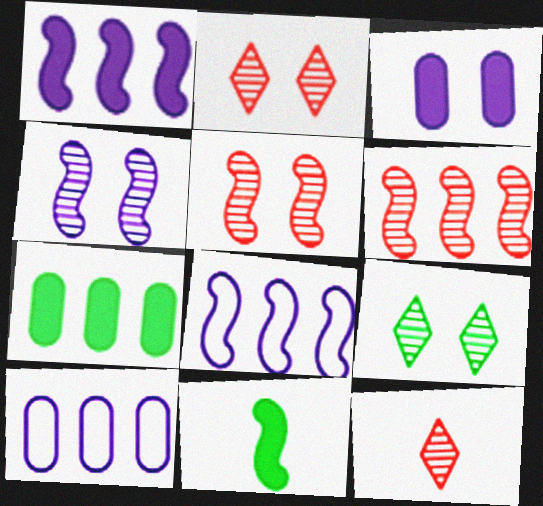[[2, 10, 11], 
[5, 8, 11]]